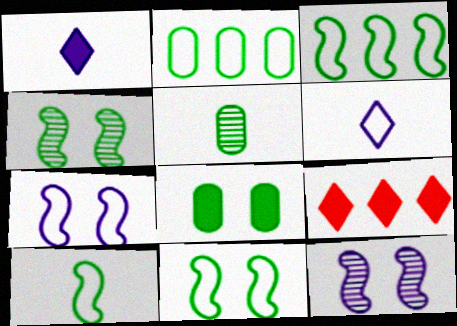[[2, 5, 8], 
[3, 10, 11], 
[5, 7, 9]]